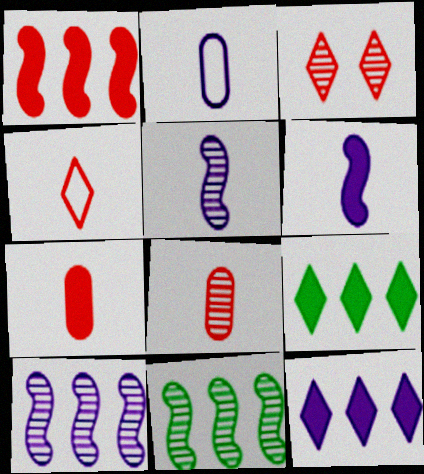[]